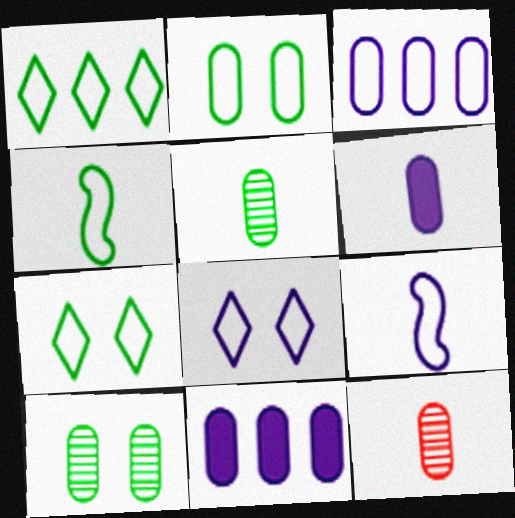[[1, 2, 4], 
[2, 11, 12], 
[3, 8, 9]]